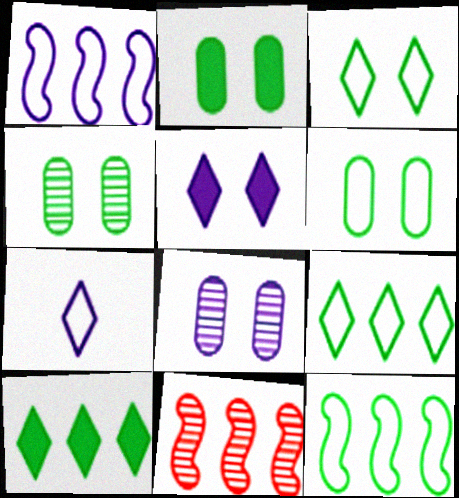[[2, 4, 6], 
[2, 7, 11]]